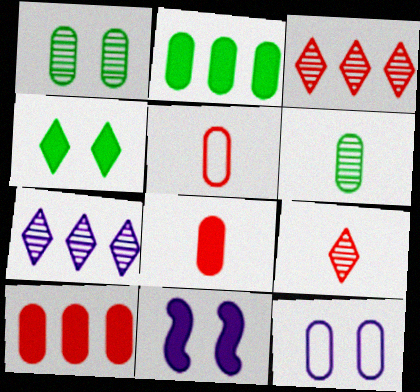[[6, 10, 12]]